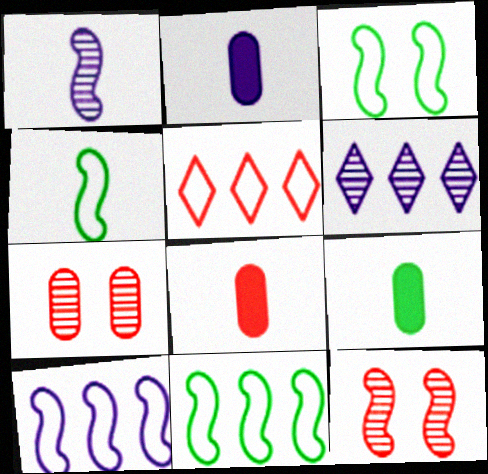[[2, 8, 9], 
[3, 4, 11], 
[3, 6, 8], 
[5, 8, 12]]